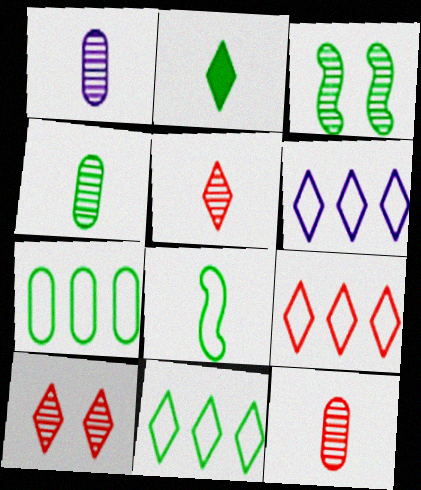[[1, 4, 12], 
[2, 3, 7], 
[2, 4, 8], 
[2, 6, 10], 
[6, 9, 11]]